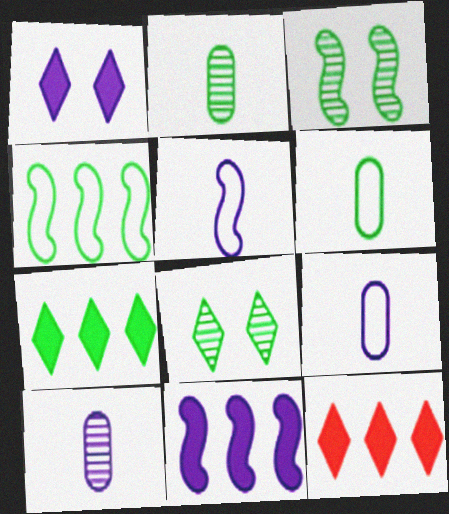[[3, 6, 7], 
[3, 9, 12]]